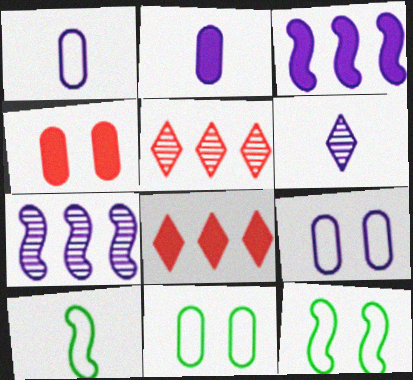[[2, 5, 12], 
[3, 6, 9]]